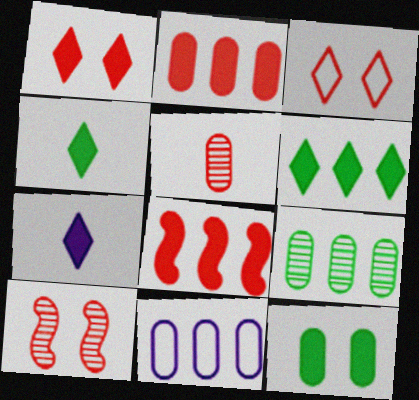[[1, 6, 7], 
[2, 9, 11], 
[3, 5, 8], 
[4, 10, 11], 
[5, 11, 12], 
[7, 8, 12]]